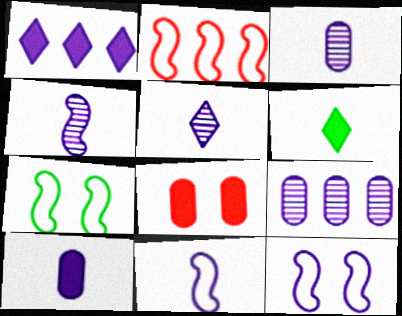[[1, 3, 12], 
[2, 7, 11], 
[3, 4, 5], 
[5, 10, 11]]